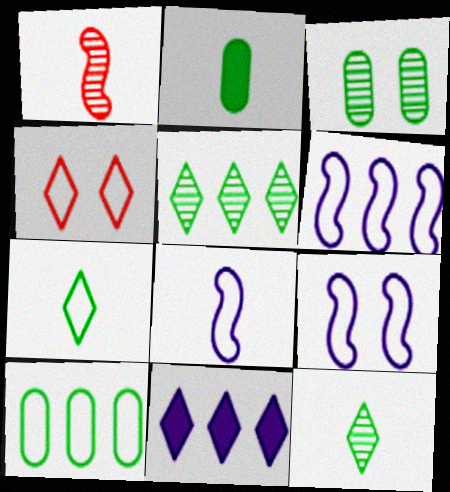[[2, 3, 10], 
[4, 8, 10], 
[4, 11, 12], 
[6, 8, 9]]